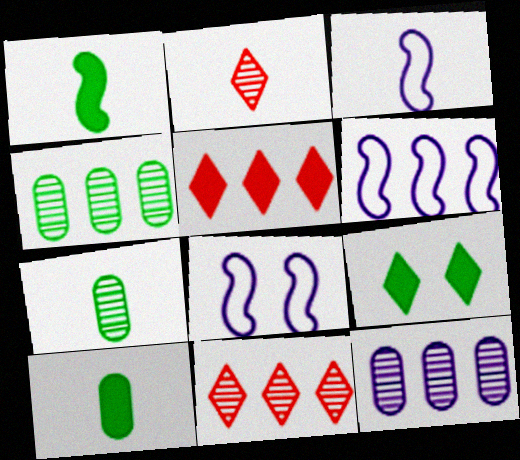[[2, 3, 10], 
[3, 6, 8], 
[4, 5, 6], 
[5, 7, 8], 
[8, 10, 11]]